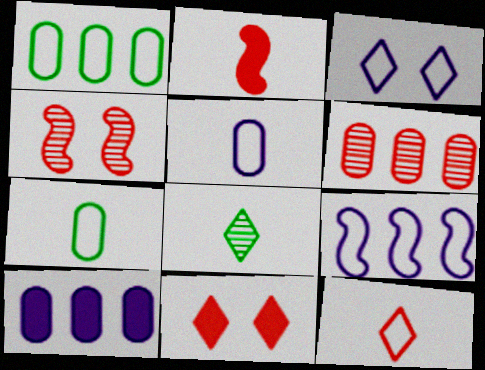[[1, 6, 10], 
[2, 5, 8], 
[3, 5, 9]]